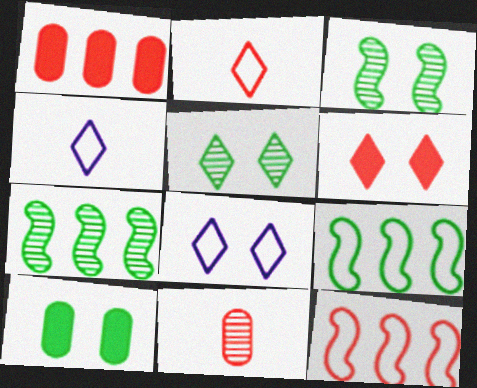[[1, 3, 4], 
[5, 6, 8], 
[6, 11, 12]]